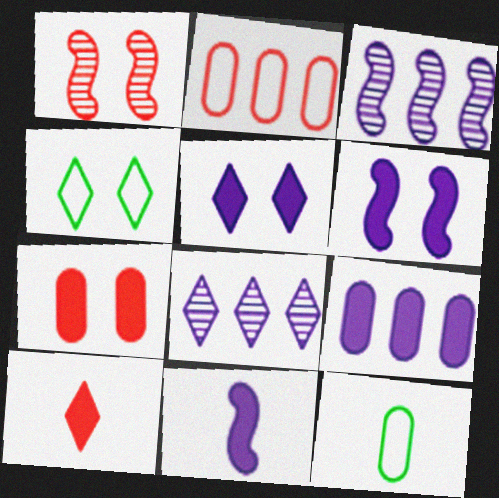[[1, 2, 10], 
[4, 8, 10], 
[5, 9, 11]]